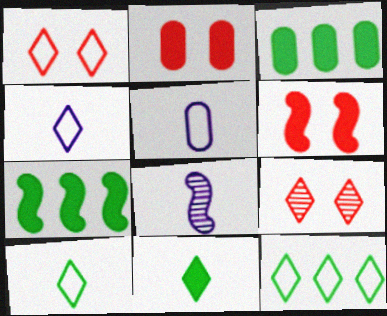[[1, 3, 8], 
[1, 4, 12], 
[2, 8, 12], 
[5, 7, 9]]